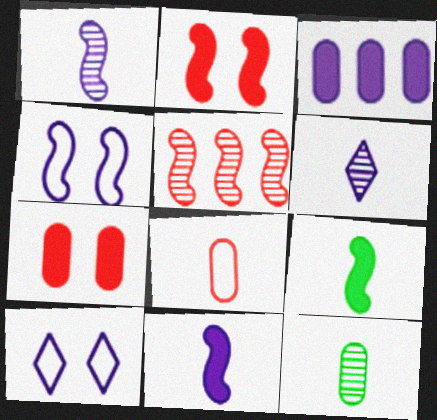[[1, 3, 10], 
[3, 4, 6], 
[4, 5, 9], 
[6, 8, 9]]